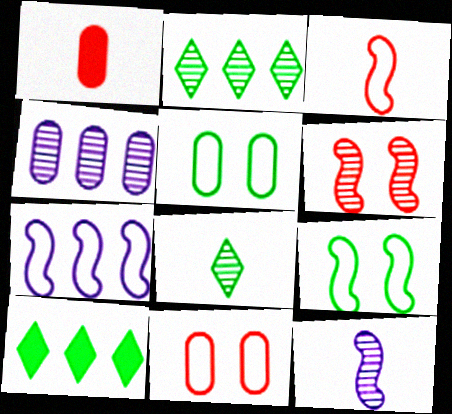[[1, 4, 5], 
[3, 7, 9], 
[4, 6, 8], 
[10, 11, 12]]